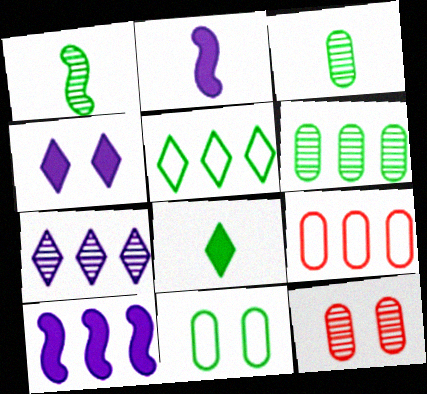[[1, 4, 9], 
[1, 7, 12], 
[2, 5, 12]]